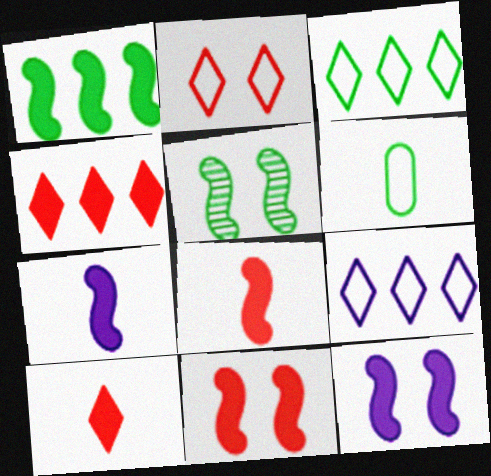[[1, 7, 11], 
[1, 8, 12]]